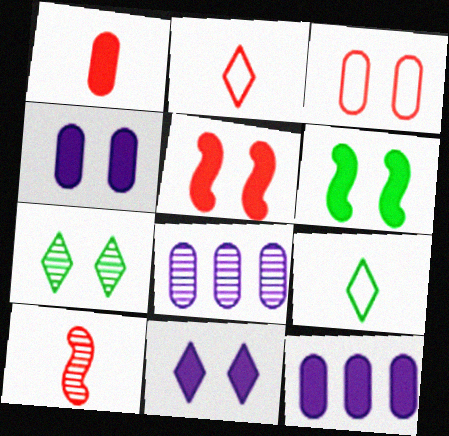[[1, 2, 10], 
[2, 6, 8], 
[5, 8, 9], 
[7, 8, 10]]